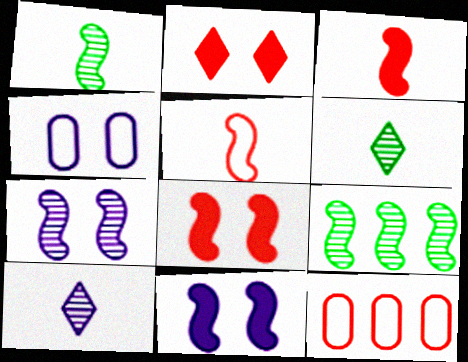[[5, 9, 11], 
[6, 11, 12]]